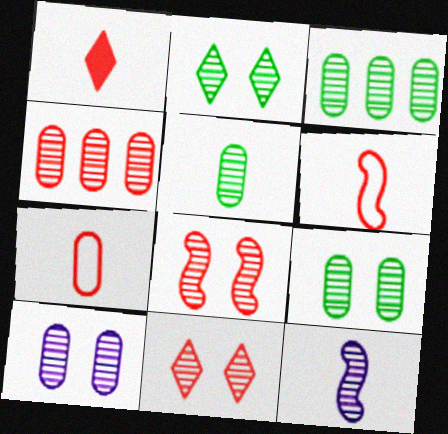[[2, 4, 12], 
[2, 8, 10], 
[3, 5, 9], 
[3, 11, 12], 
[4, 5, 10]]